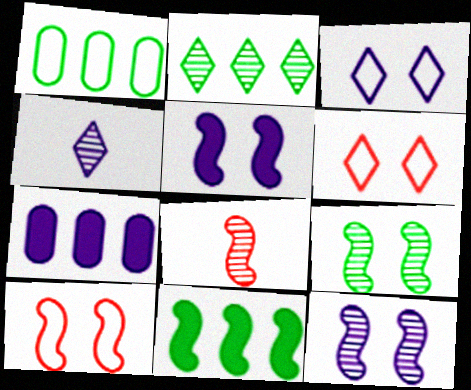[[1, 2, 11], 
[5, 9, 10]]